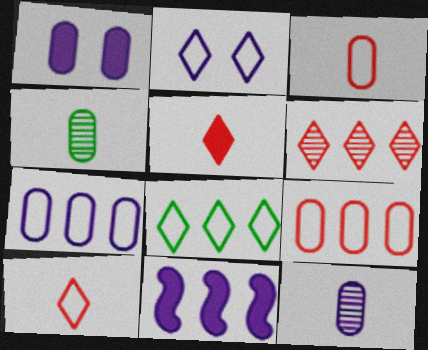[[1, 4, 9], 
[1, 7, 12], 
[2, 8, 10], 
[2, 11, 12]]